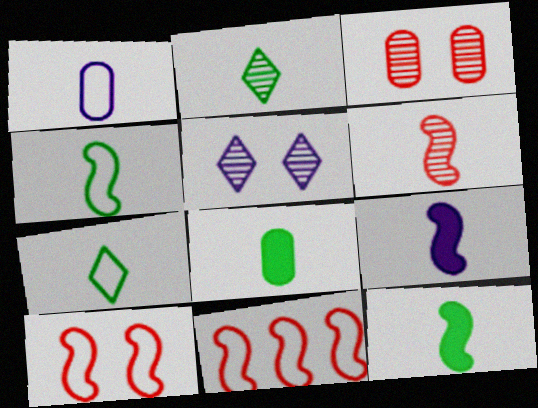[[2, 4, 8], 
[4, 6, 9], 
[5, 8, 11]]